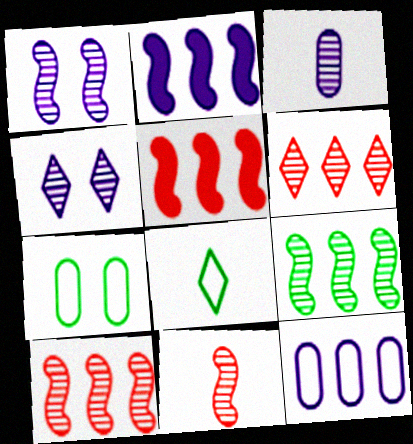[[1, 9, 11]]